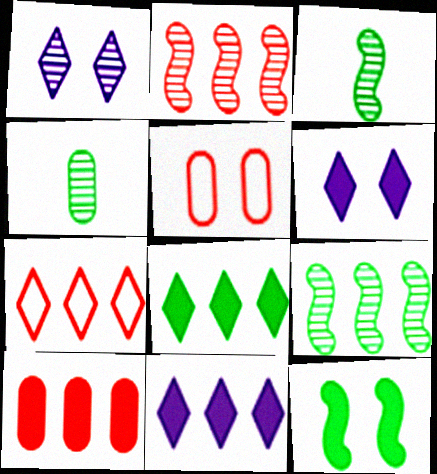[[1, 2, 4], 
[1, 5, 12], 
[2, 7, 10], 
[3, 5, 11]]